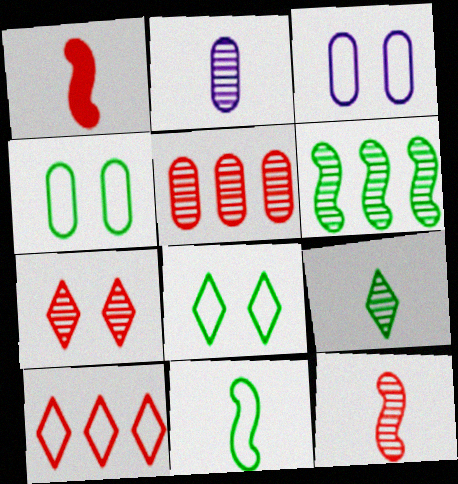[[2, 6, 7], 
[2, 9, 12], 
[3, 10, 11], 
[5, 7, 12]]